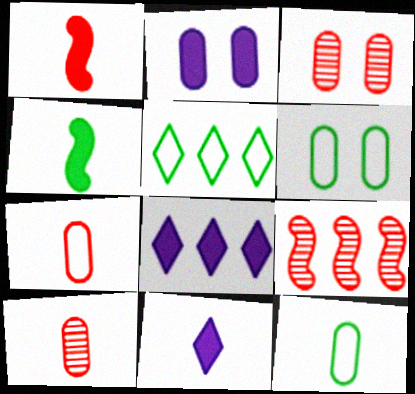[[2, 3, 6], 
[6, 9, 11]]